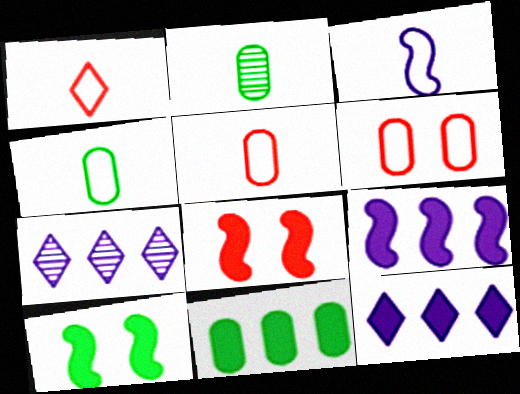[[1, 3, 4], 
[4, 7, 8], 
[5, 7, 10]]